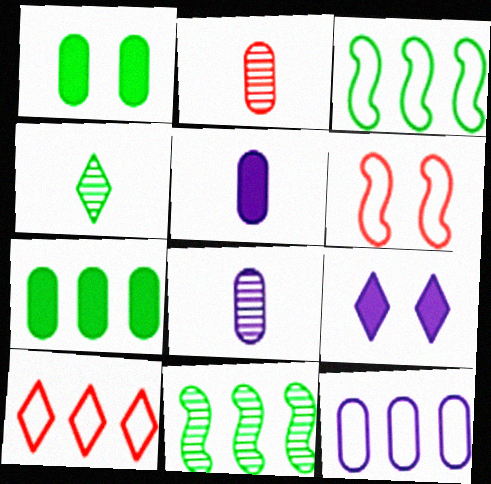[[1, 2, 12], 
[1, 3, 4], 
[2, 3, 9], 
[3, 10, 12], 
[4, 9, 10]]